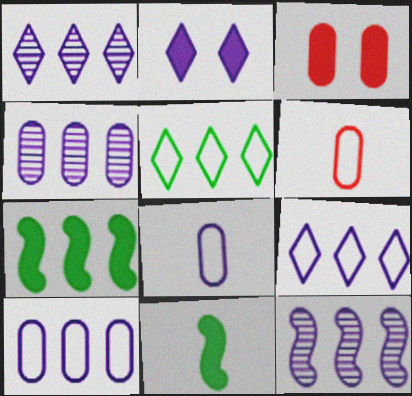[[1, 4, 12], 
[2, 8, 12]]